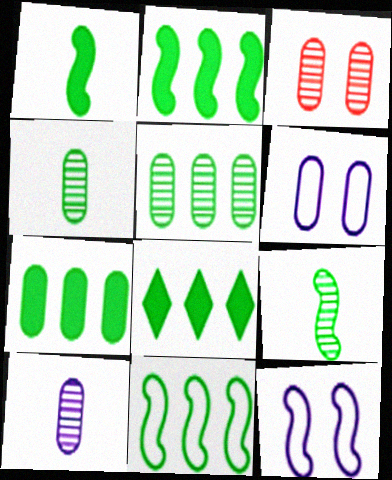[[2, 7, 8], 
[3, 5, 10], 
[5, 8, 11]]